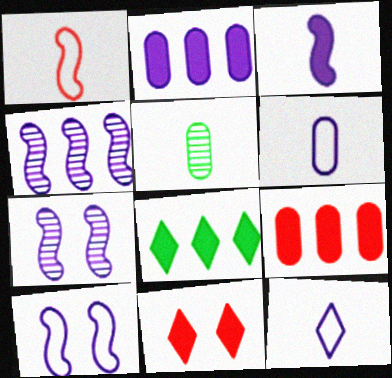[[2, 7, 12], 
[3, 4, 10]]